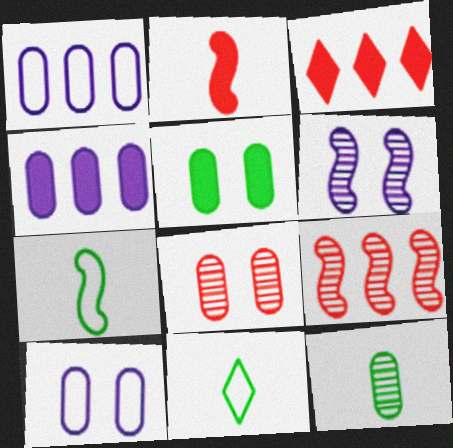[[5, 8, 10]]